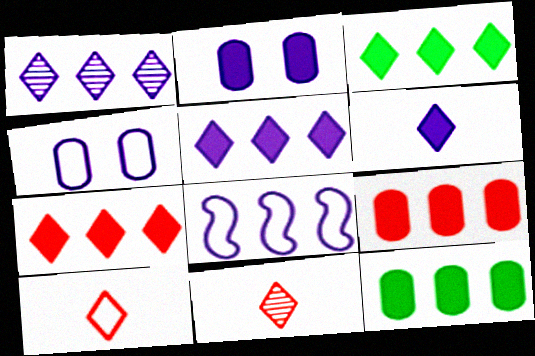[[3, 5, 7]]